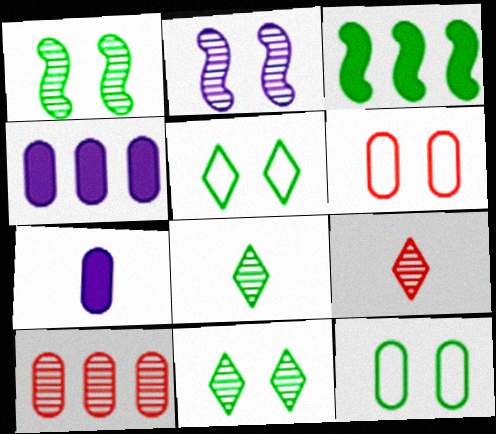[[2, 8, 10], 
[3, 8, 12], 
[7, 10, 12]]